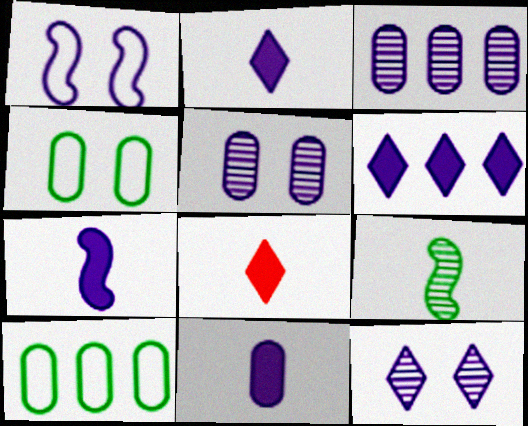[[1, 2, 3], 
[2, 7, 11]]